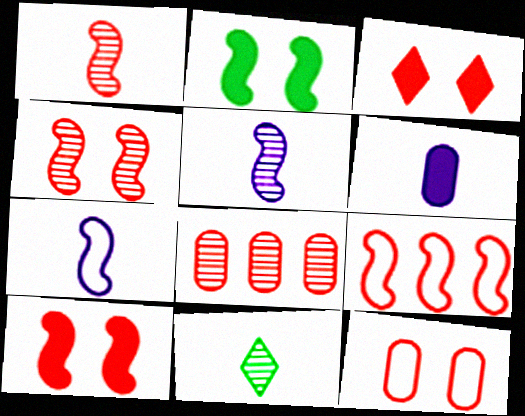[[1, 9, 10], 
[2, 5, 9], 
[3, 4, 12]]